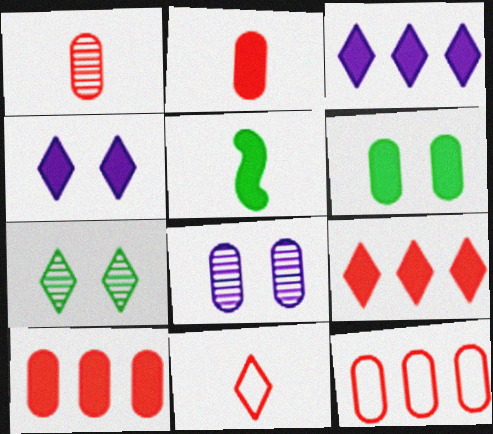[[3, 7, 11], 
[4, 5, 10]]